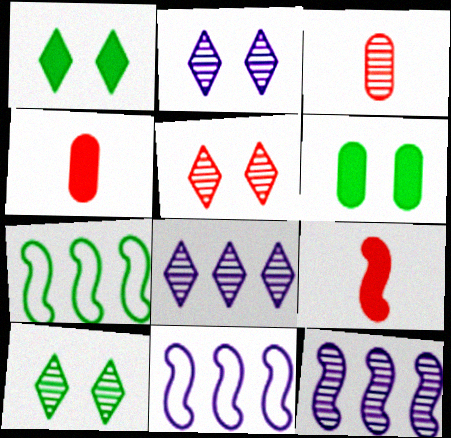[[1, 3, 11], 
[2, 4, 7], 
[2, 5, 10], 
[3, 10, 12], 
[4, 10, 11]]